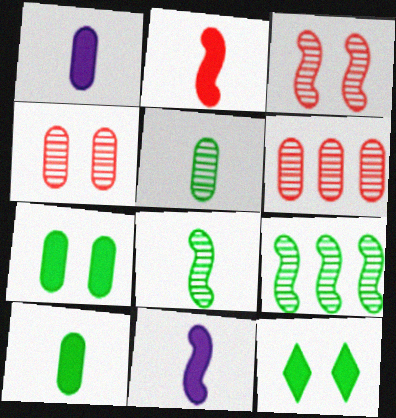[]